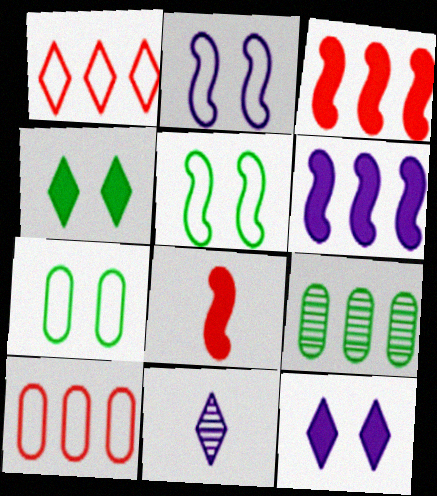[[1, 4, 11], 
[1, 6, 9], 
[3, 7, 11]]